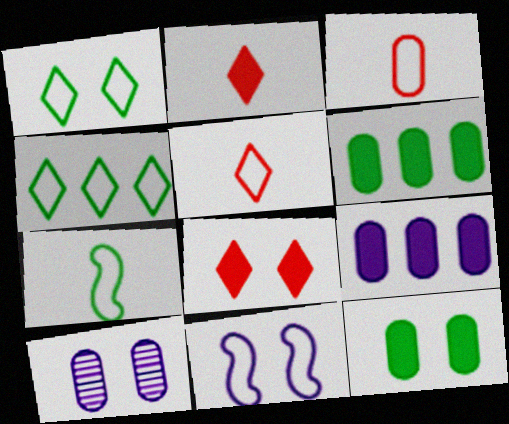[[3, 4, 11], 
[3, 6, 10]]